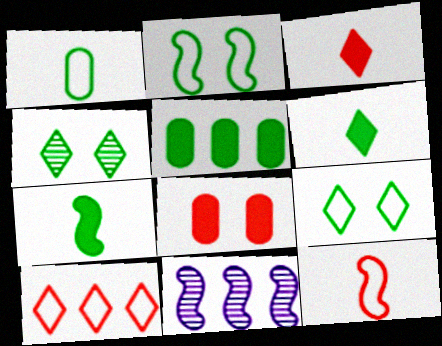[[5, 10, 11]]